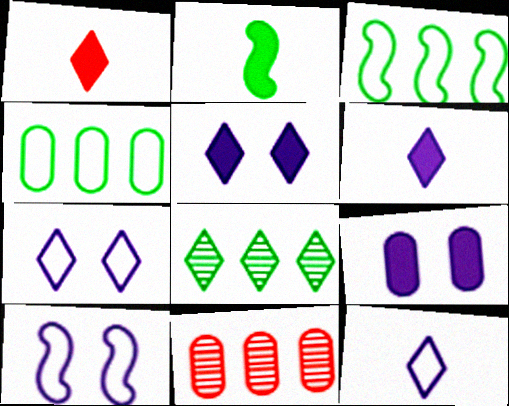[[1, 7, 8], 
[2, 7, 11]]